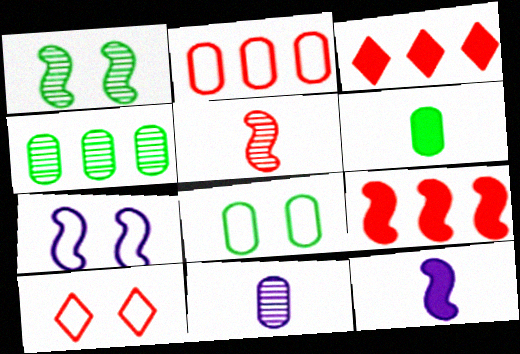[[4, 6, 8], 
[4, 10, 12], 
[7, 8, 10]]